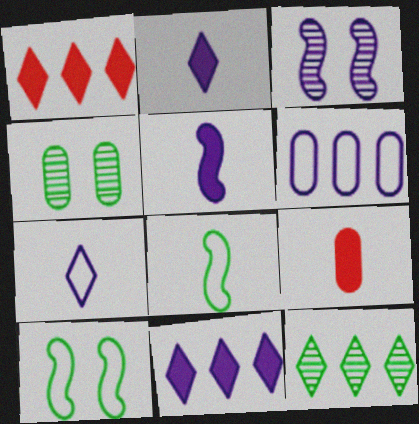[[2, 3, 6], 
[4, 6, 9]]